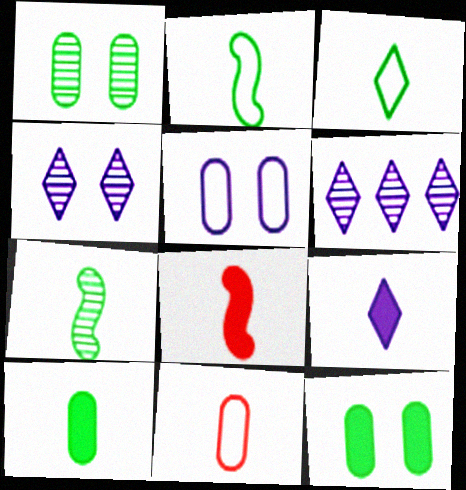[[3, 7, 10], 
[7, 9, 11], 
[8, 9, 10]]